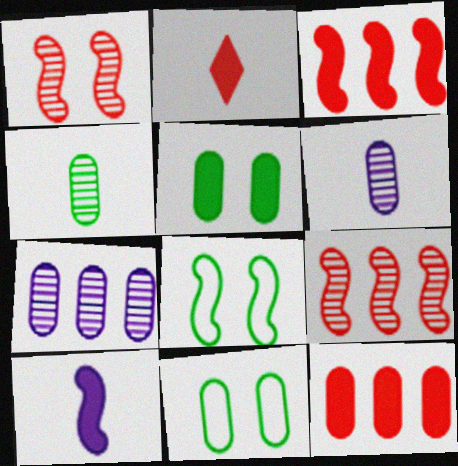[[2, 7, 8], 
[6, 11, 12], 
[8, 9, 10]]